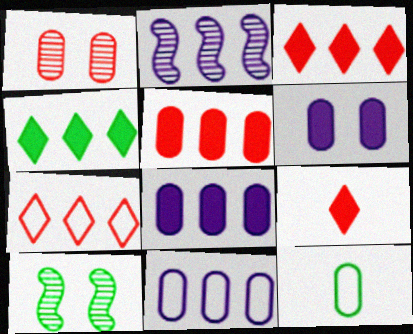[[1, 8, 12], 
[4, 10, 12], 
[9, 10, 11]]